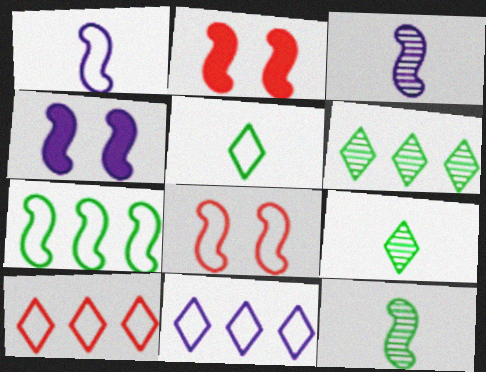[[1, 7, 8], 
[2, 3, 7]]